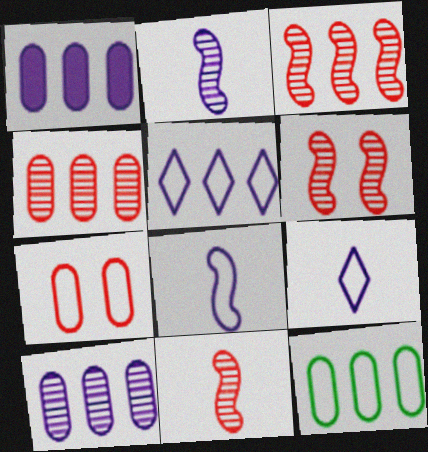[[1, 4, 12], 
[3, 6, 11]]